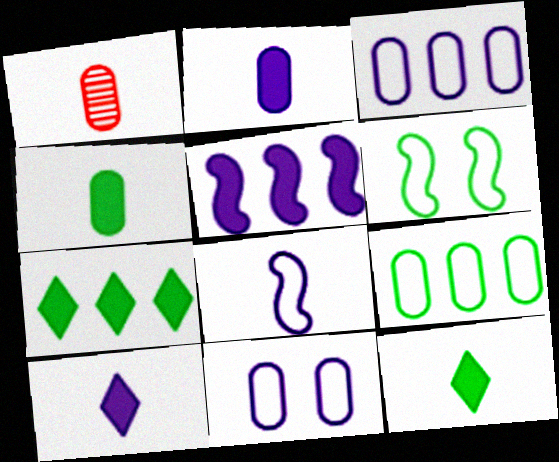[[1, 8, 12]]